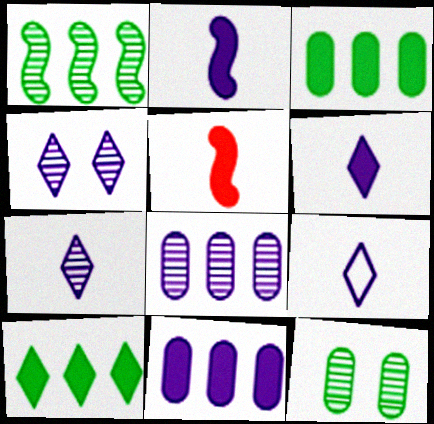[[6, 7, 9]]